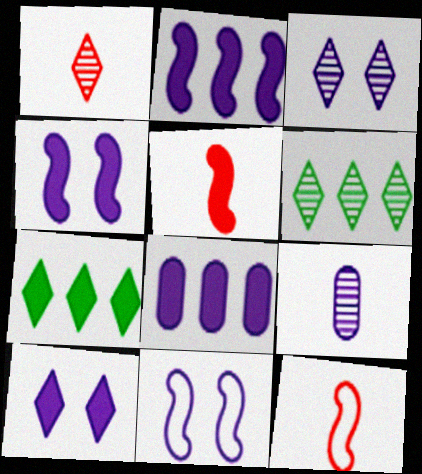[[1, 3, 6]]